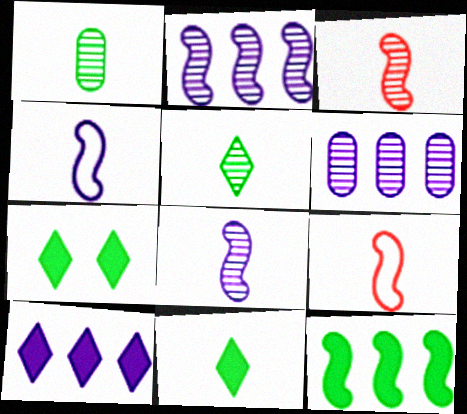[[6, 7, 9]]